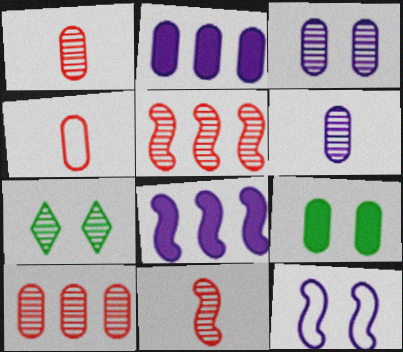[[4, 7, 8], 
[5, 6, 7]]